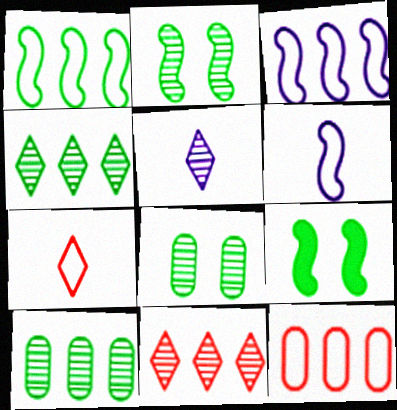[[5, 9, 12]]